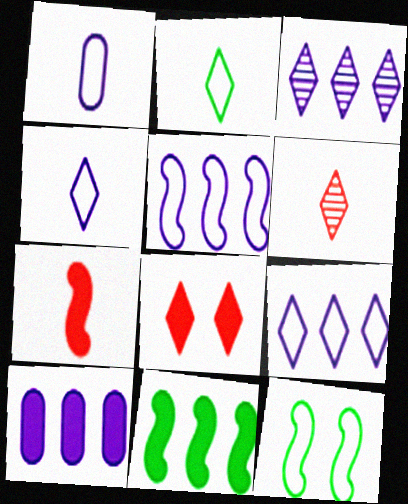[[2, 3, 8], 
[3, 5, 10], 
[6, 10, 12]]